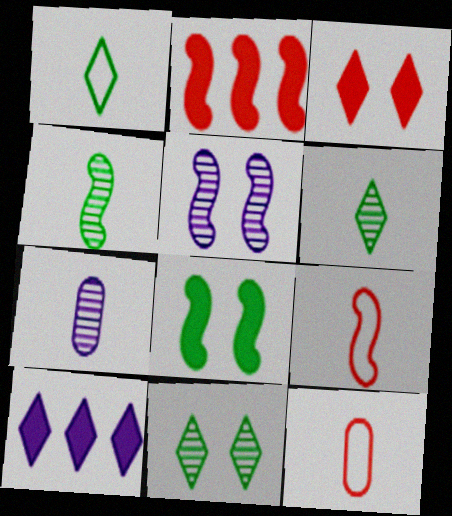[]